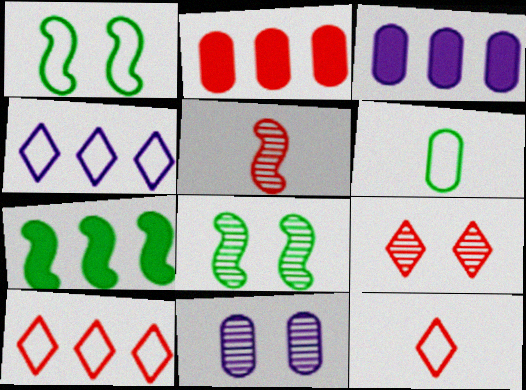[[2, 6, 11], 
[3, 8, 12], 
[7, 11, 12], 
[8, 9, 11]]